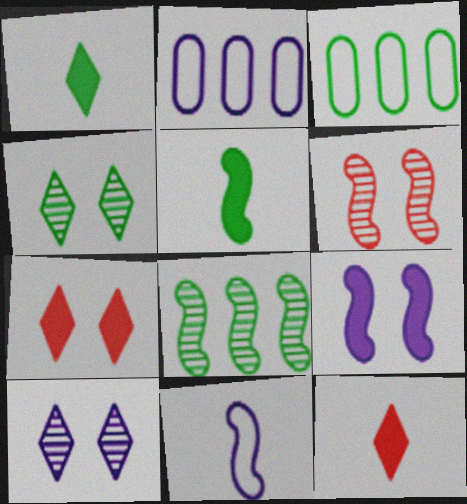[[1, 2, 6], 
[3, 4, 5]]